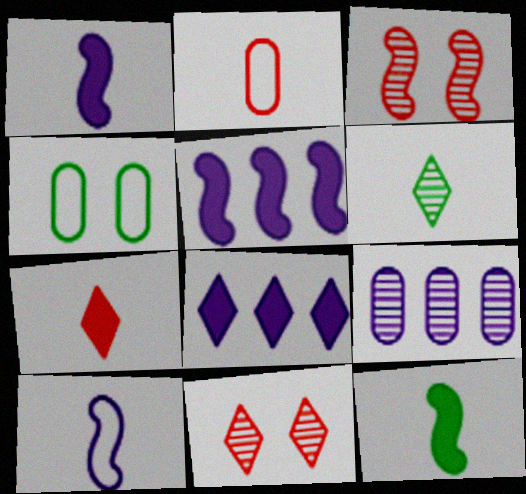[[1, 2, 6], 
[3, 6, 9]]